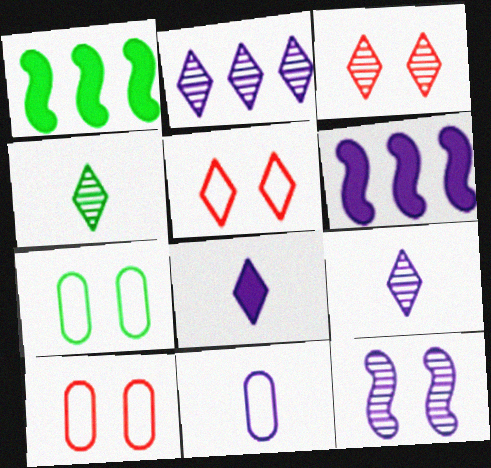[[1, 3, 11], 
[1, 4, 7], 
[1, 9, 10], 
[2, 3, 4], 
[4, 6, 10]]